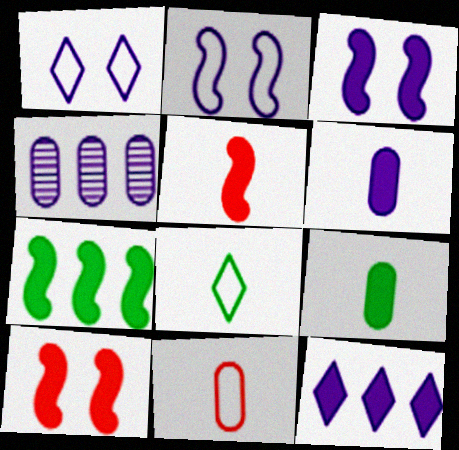[[3, 5, 7], 
[3, 6, 12], 
[4, 8, 10], 
[9, 10, 12]]